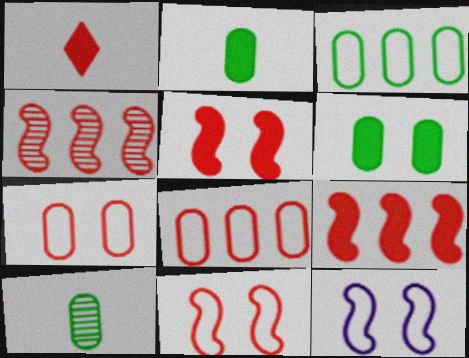[[1, 4, 7], 
[3, 6, 10]]